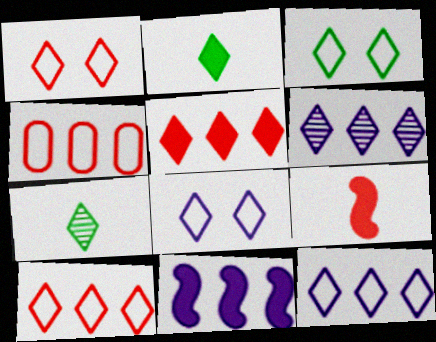[[1, 2, 6], 
[1, 3, 8], 
[5, 7, 8]]